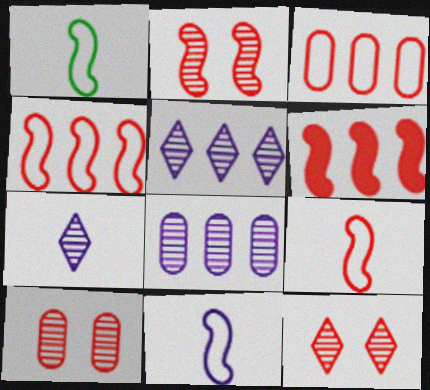[[1, 9, 11], 
[2, 6, 9], 
[2, 10, 12]]